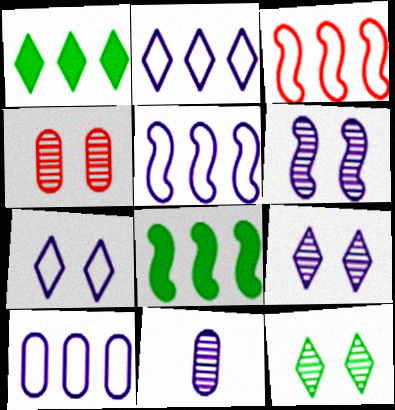[[2, 5, 10], 
[4, 6, 12]]